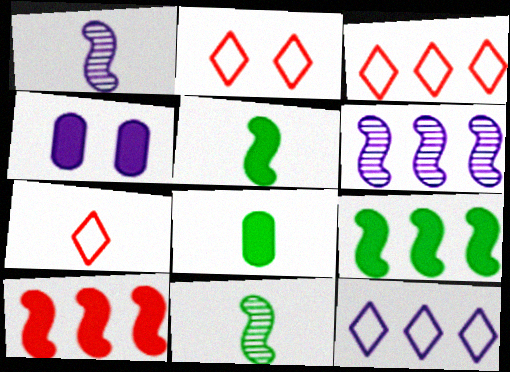[[1, 4, 12], 
[1, 7, 8], 
[2, 3, 7], 
[2, 6, 8], 
[3, 4, 11]]